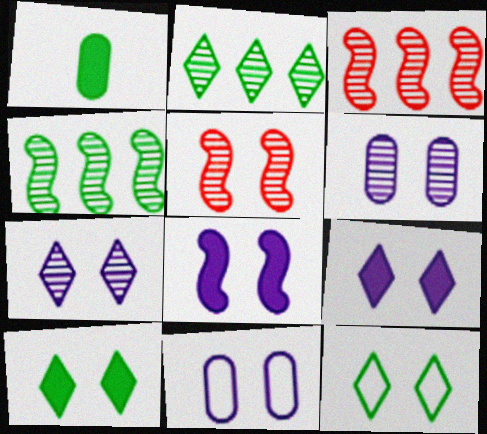[[1, 4, 12], 
[5, 10, 11], 
[7, 8, 11]]